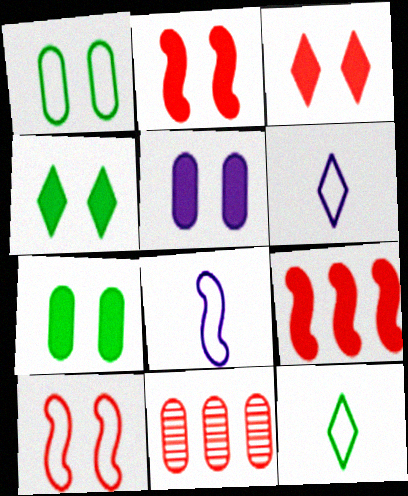[[2, 4, 5], 
[4, 8, 11]]